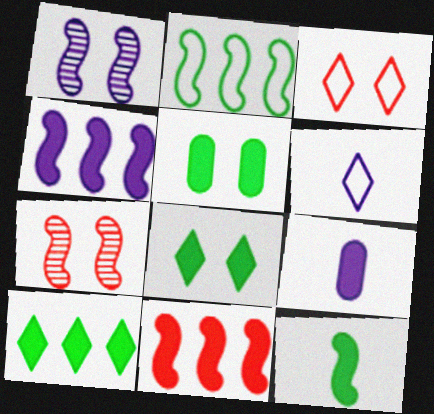[[1, 3, 5], 
[5, 10, 12], 
[8, 9, 11]]